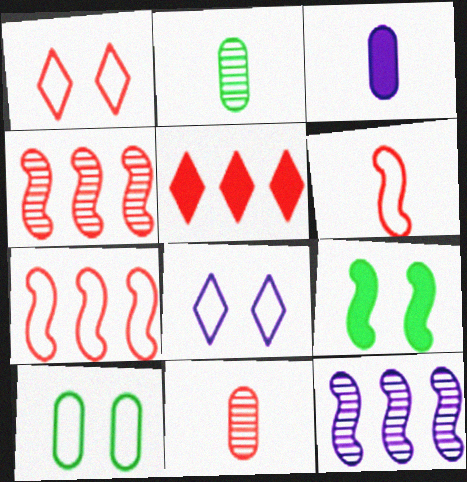[[3, 5, 9], 
[3, 8, 12], 
[6, 9, 12]]